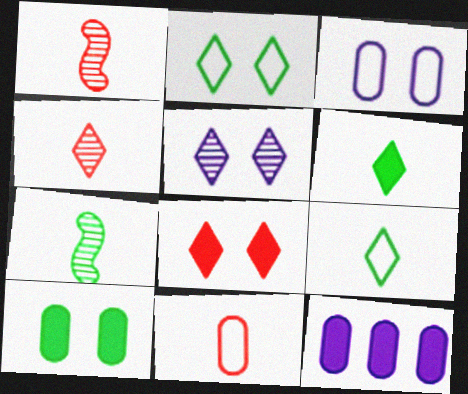[[1, 2, 12], 
[2, 5, 8]]